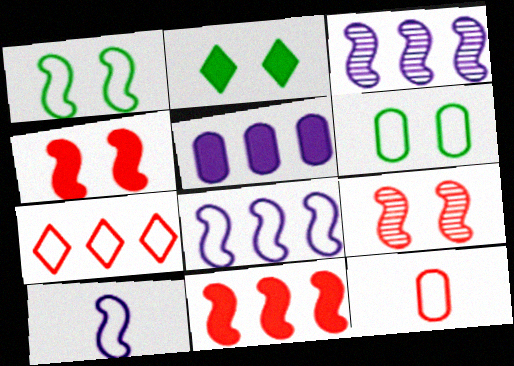[[2, 3, 12], 
[6, 7, 10]]